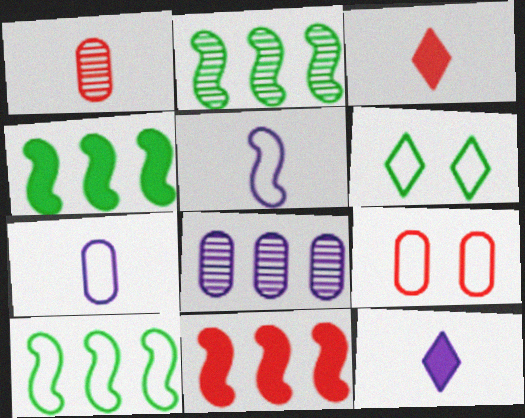[[2, 4, 10], 
[2, 9, 12]]